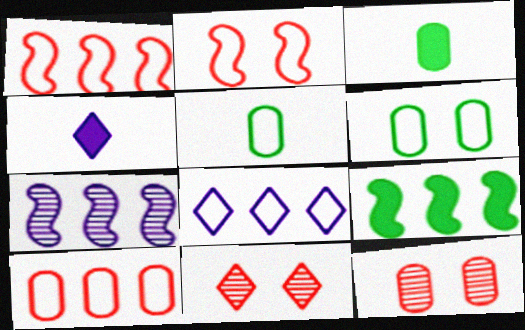[[1, 7, 9], 
[2, 5, 8]]